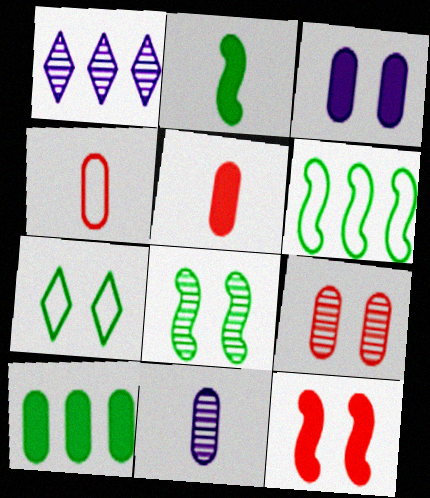[[2, 6, 8], 
[3, 5, 10]]